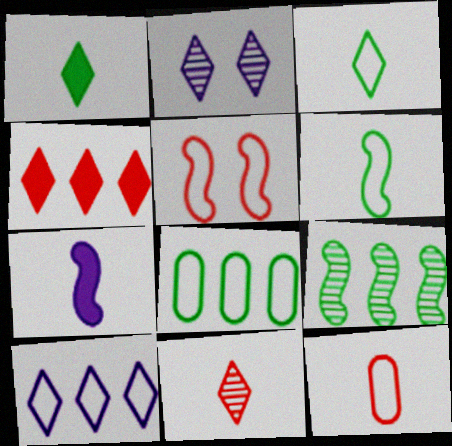[[2, 3, 4], 
[5, 7, 9]]